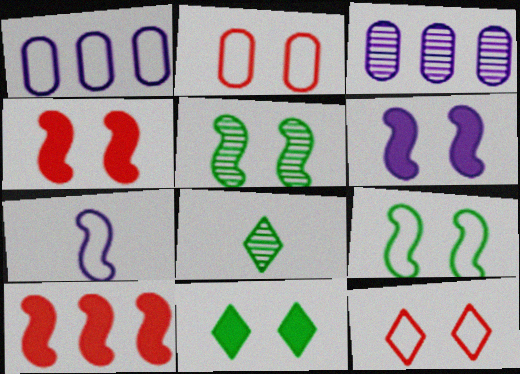[[1, 4, 8], 
[5, 7, 10]]